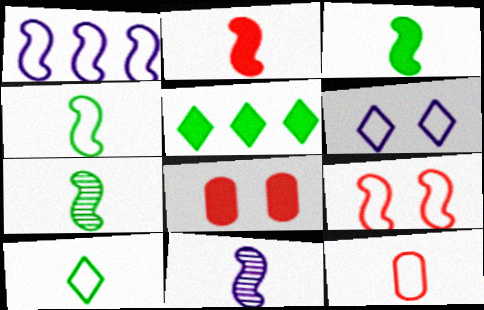[[1, 4, 9], 
[2, 4, 11], 
[3, 4, 7]]